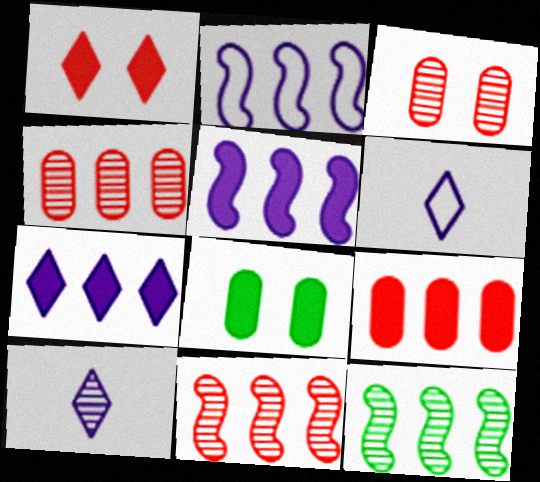[[3, 10, 12], 
[6, 8, 11]]